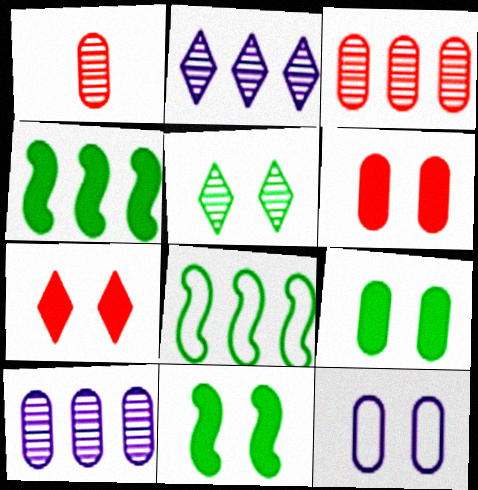[]